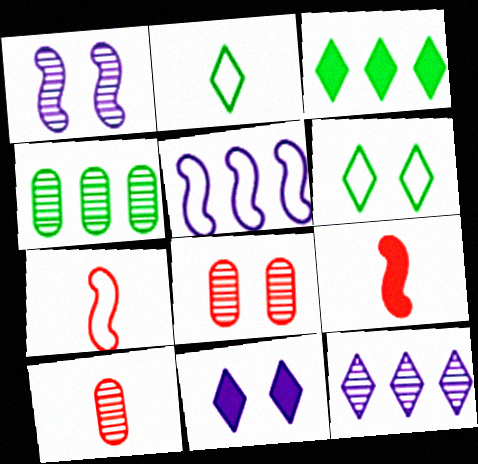[[4, 7, 11]]